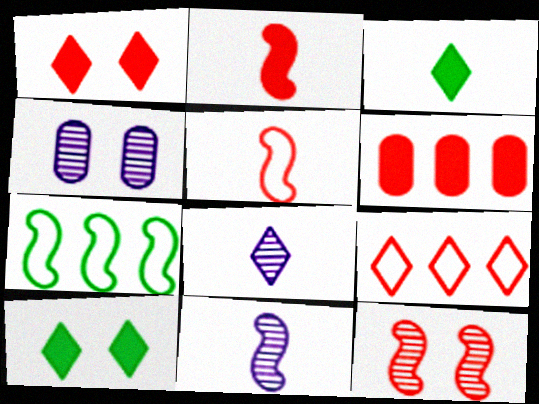[[1, 2, 6], 
[8, 9, 10]]